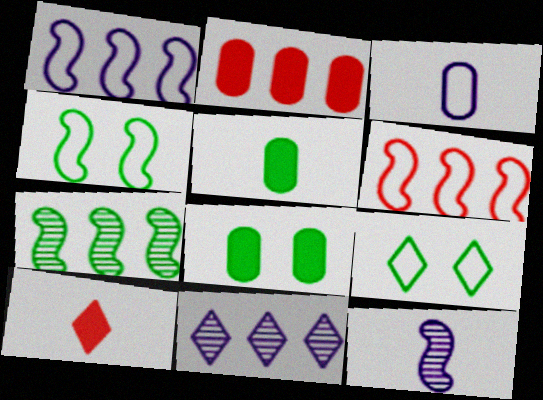[[2, 9, 12], 
[3, 6, 9], 
[5, 7, 9], 
[9, 10, 11]]